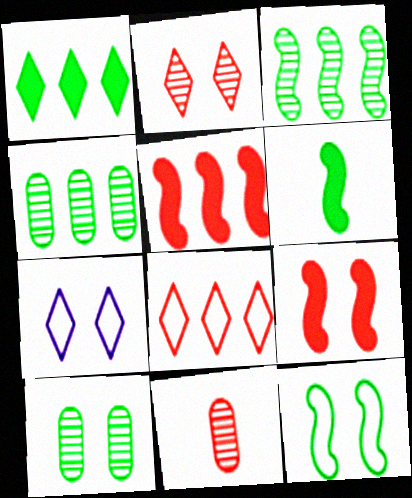[[3, 6, 12], 
[7, 9, 10], 
[8, 9, 11]]